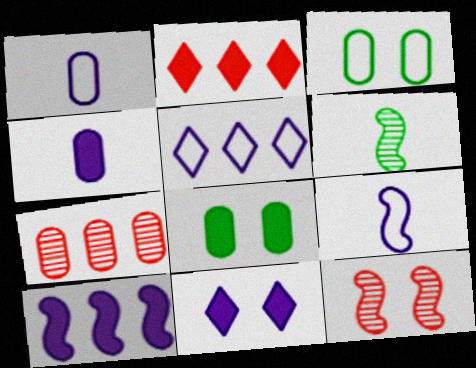[[1, 7, 8], 
[3, 4, 7], 
[3, 11, 12], 
[4, 10, 11]]